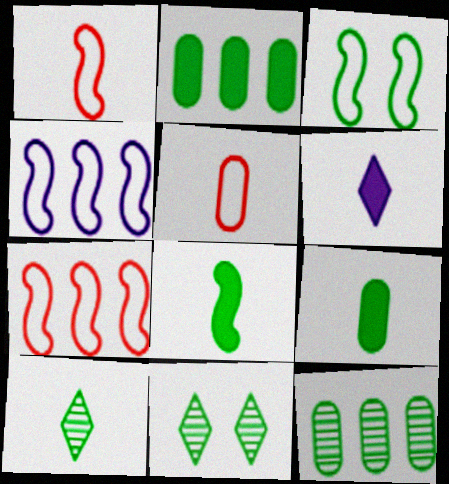[[1, 3, 4], 
[2, 3, 10]]